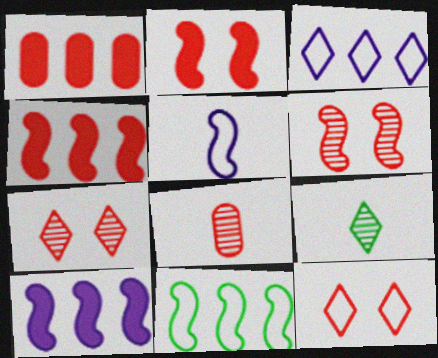[[4, 8, 12]]